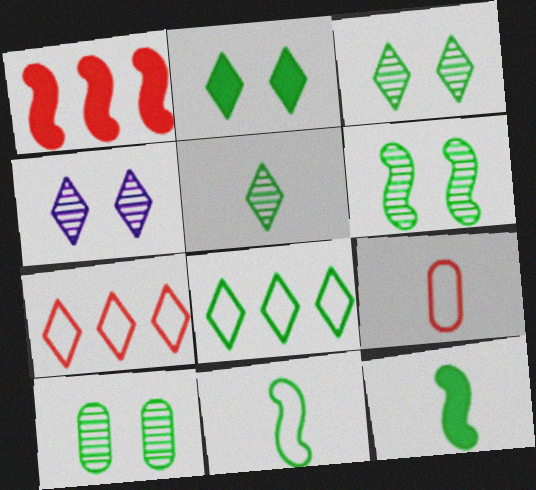[[2, 5, 8], 
[3, 6, 10], 
[8, 10, 12]]